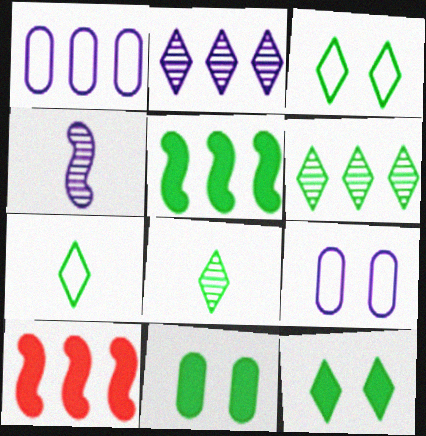[[1, 6, 10], 
[6, 7, 12], 
[8, 9, 10]]